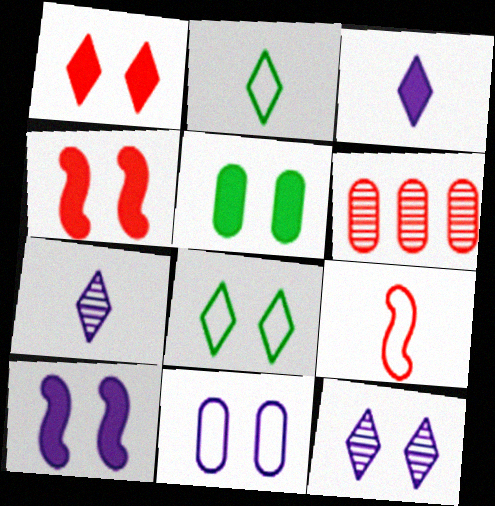[[1, 5, 10], 
[1, 6, 9], 
[1, 8, 12], 
[2, 6, 10], 
[10, 11, 12]]